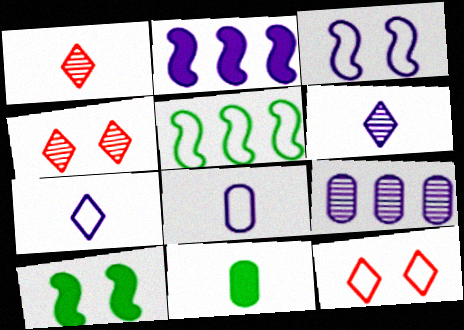[[5, 8, 12]]